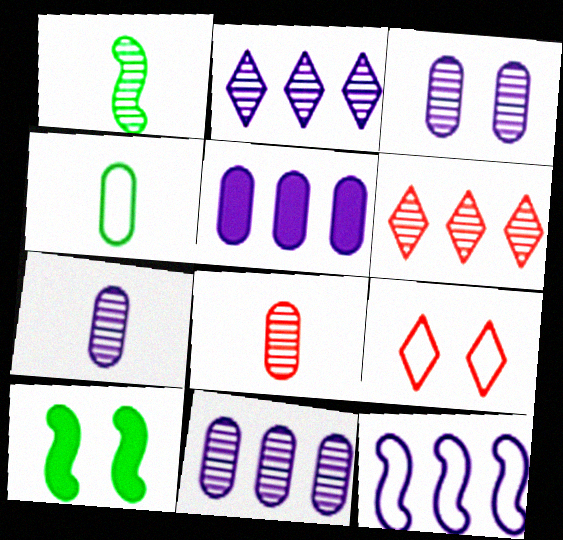[[1, 3, 6], 
[1, 5, 9], 
[2, 5, 12], 
[3, 7, 11], 
[3, 9, 10], 
[4, 9, 12]]